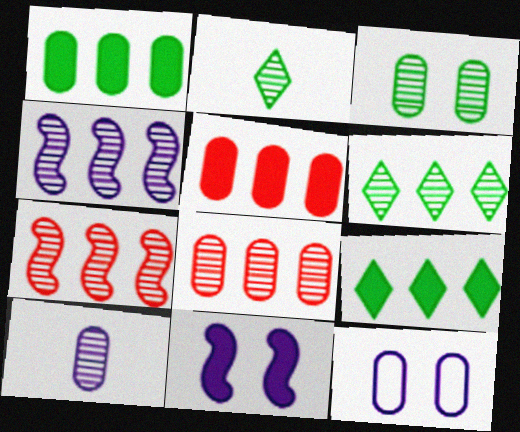[[3, 8, 10], 
[4, 6, 8]]